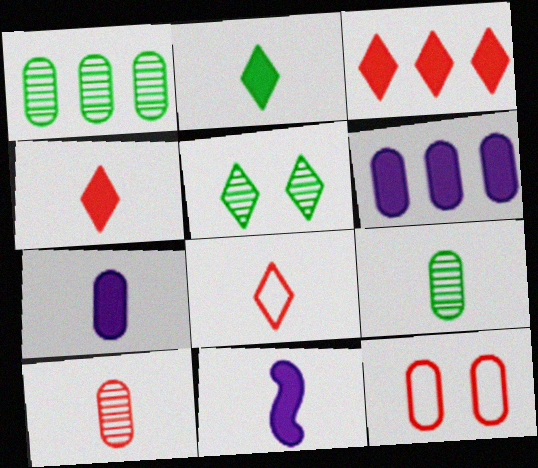[[1, 7, 12], 
[6, 9, 12], 
[8, 9, 11]]